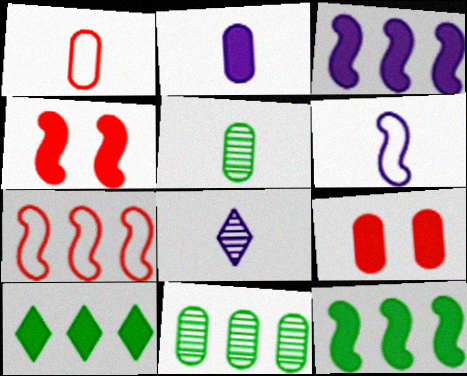[[1, 2, 5], 
[2, 4, 10], 
[2, 6, 8]]